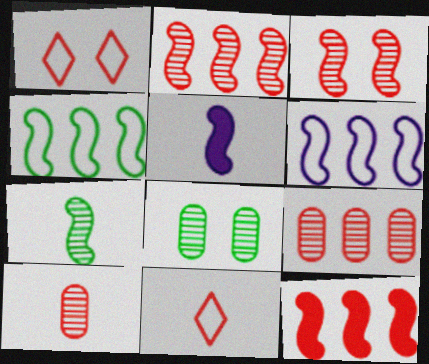[[1, 10, 12], 
[3, 4, 5]]